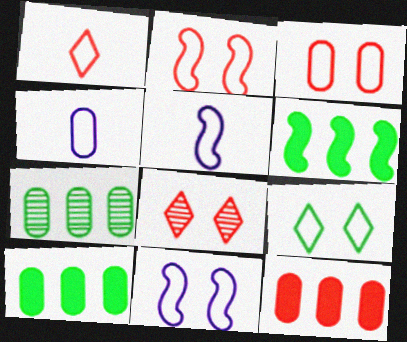[[3, 9, 11], 
[4, 6, 8], 
[5, 8, 10]]